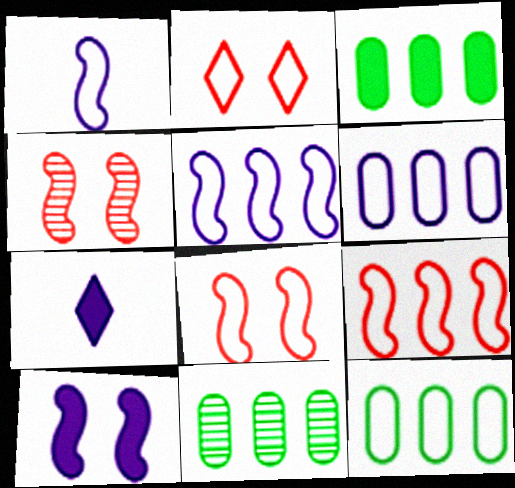[[1, 2, 12], 
[3, 11, 12], 
[4, 7, 12], 
[7, 8, 11]]